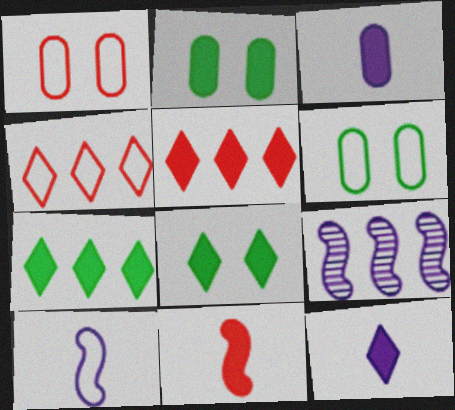[[4, 6, 10], 
[5, 8, 12]]